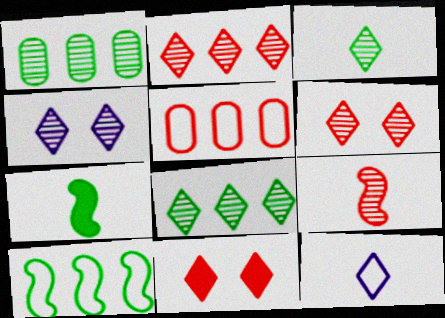[[1, 4, 9], 
[2, 3, 4], 
[4, 5, 7], 
[5, 9, 11], 
[8, 11, 12]]